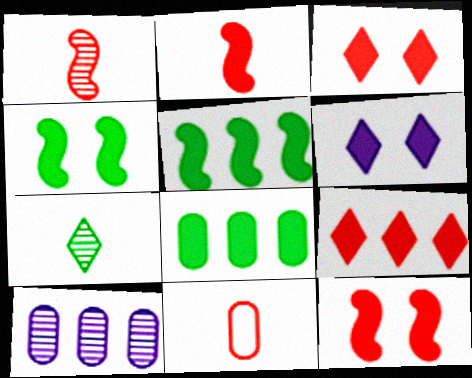[[2, 6, 8]]